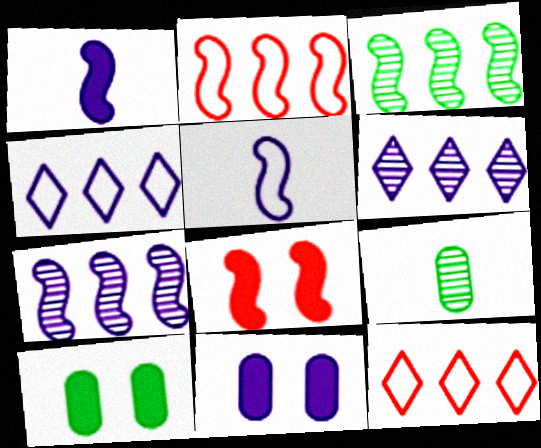[[3, 5, 8], 
[4, 8, 9], 
[5, 6, 11]]